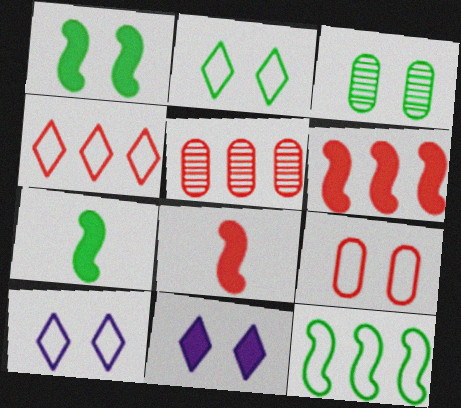[[1, 2, 3], 
[4, 5, 6], 
[5, 7, 10]]